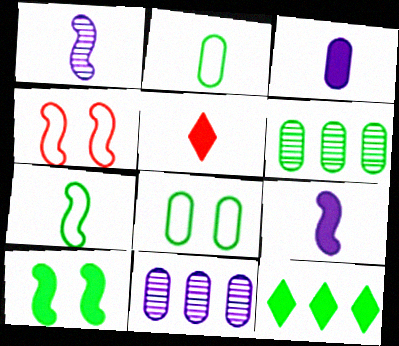[[1, 2, 5]]